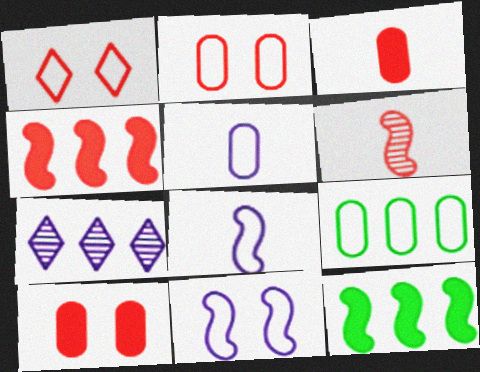[[1, 8, 9], 
[2, 5, 9], 
[4, 7, 9], 
[6, 11, 12]]